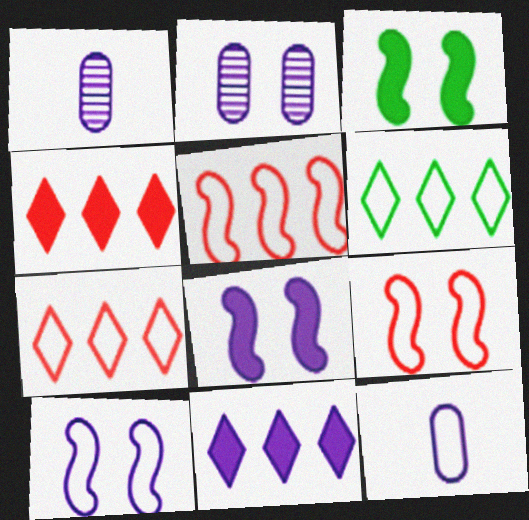[[1, 3, 7], 
[1, 10, 11], 
[6, 9, 12]]